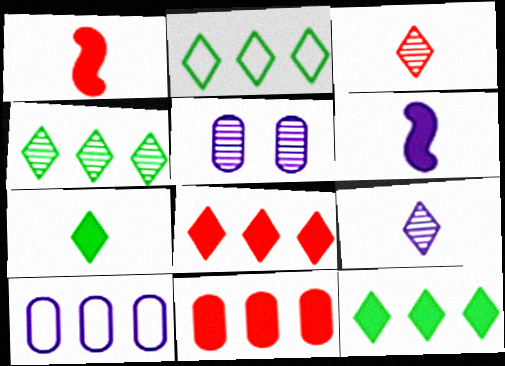[[1, 2, 5], 
[2, 4, 12]]